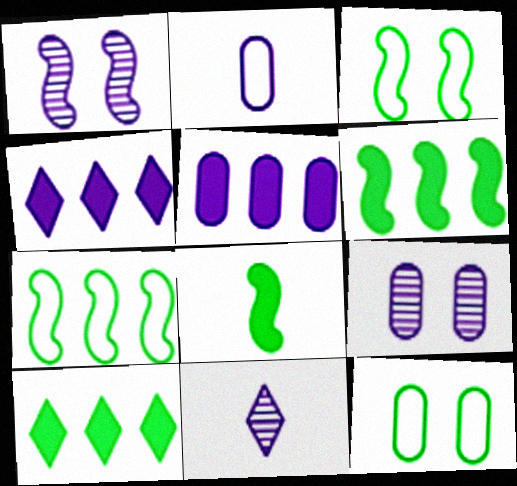[[1, 2, 4], 
[2, 5, 9]]